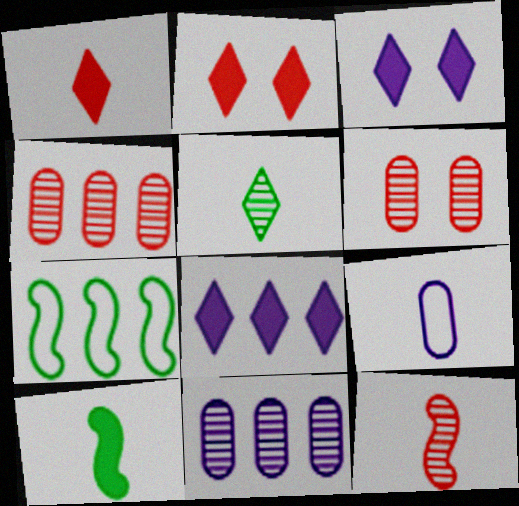[[4, 7, 8]]